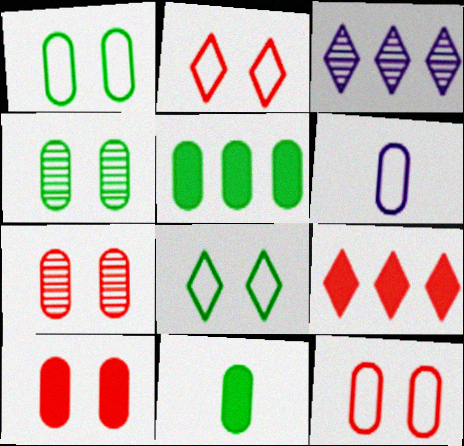[[5, 6, 7], 
[7, 10, 12]]